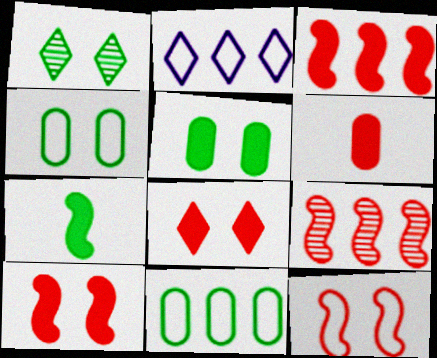[[1, 7, 11], 
[3, 6, 8]]